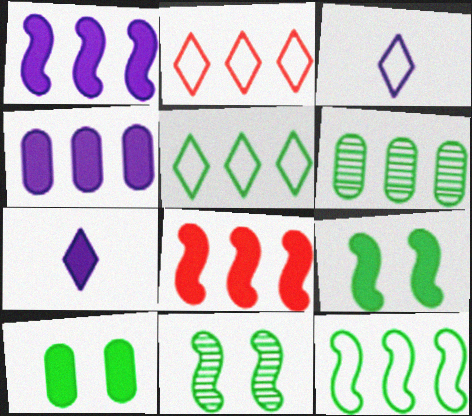[[1, 2, 6], 
[7, 8, 10]]